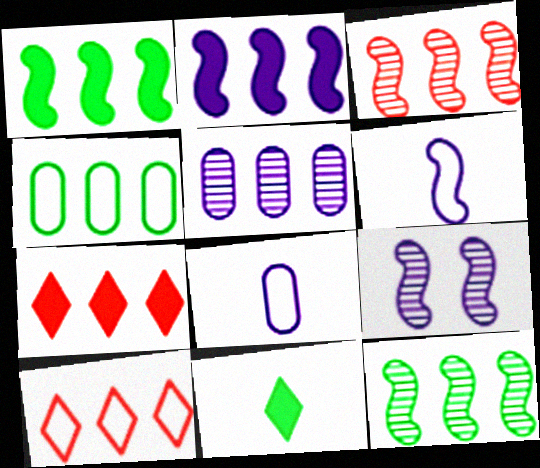[[1, 5, 10], 
[2, 6, 9]]